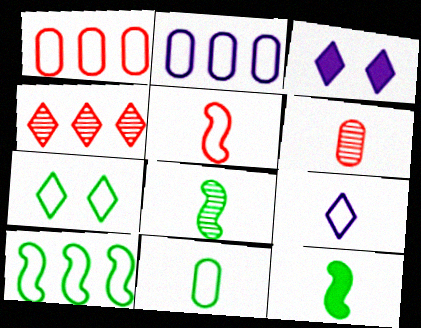[[1, 3, 8], 
[2, 5, 7], 
[3, 6, 10], 
[5, 9, 11], 
[6, 9, 12], 
[7, 10, 11]]